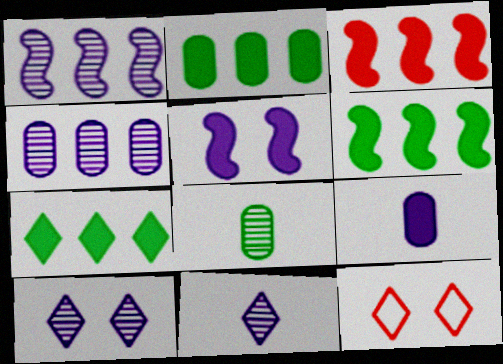[[2, 6, 7], 
[7, 11, 12]]